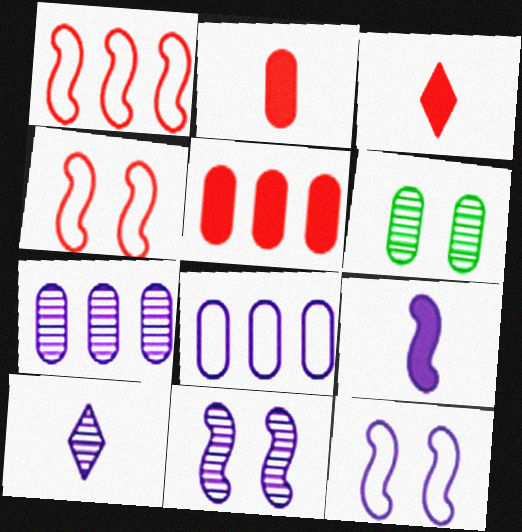[[2, 6, 8], 
[7, 10, 11]]